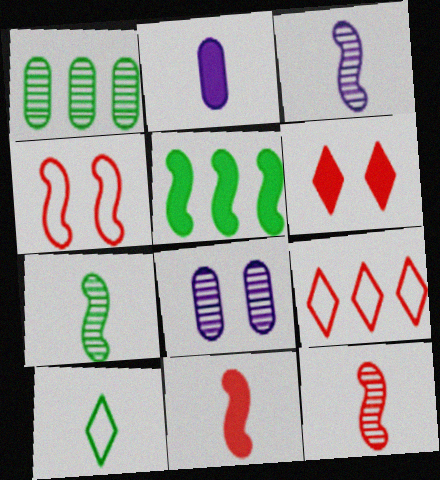[[2, 5, 6], 
[2, 10, 12], 
[3, 4, 5], 
[3, 7, 12]]